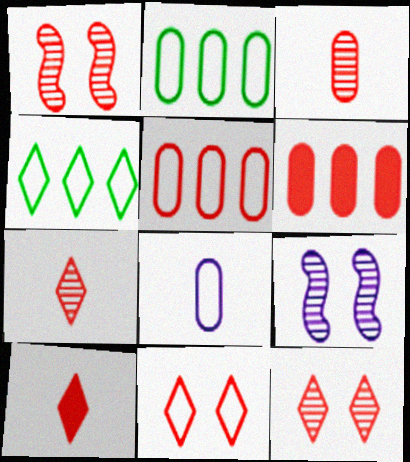[[1, 5, 10], 
[2, 9, 10]]